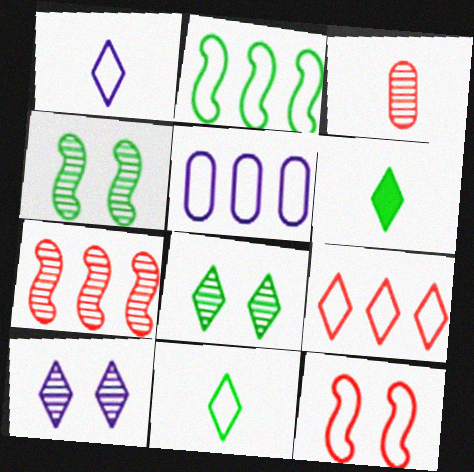[[2, 5, 9], 
[5, 11, 12], 
[6, 9, 10]]